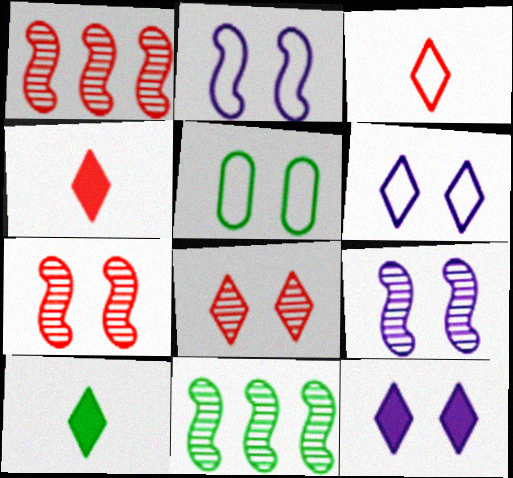[[5, 7, 12], 
[5, 10, 11]]